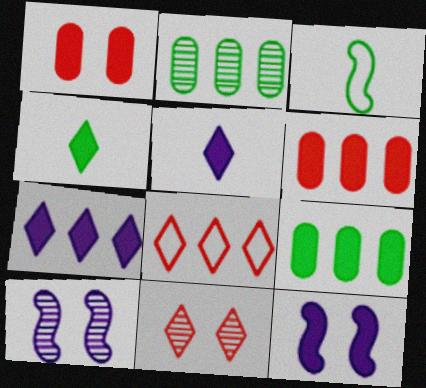[[4, 6, 12]]